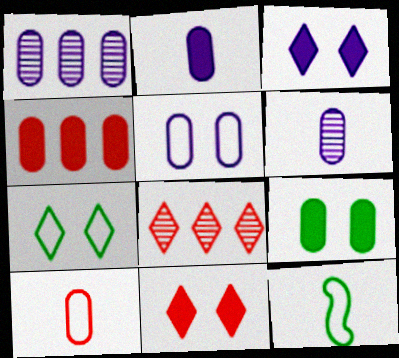[[1, 2, 5], 
[1, 9, 10], 
[1, 11, 12], 
[2, 4, 9]]